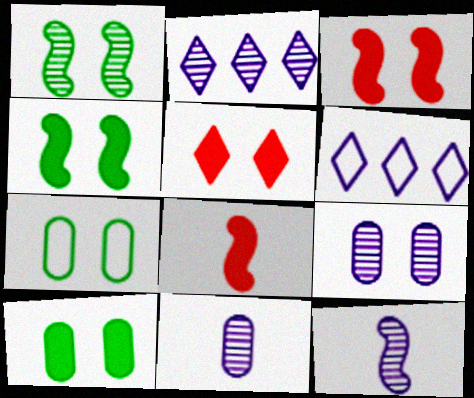[[2, 7, 8], 
[2, 9, 12]]